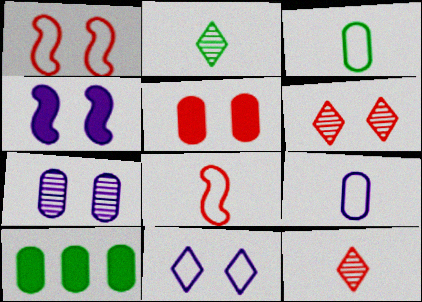[[1, 5, 6], 
[4, 7, 11]]